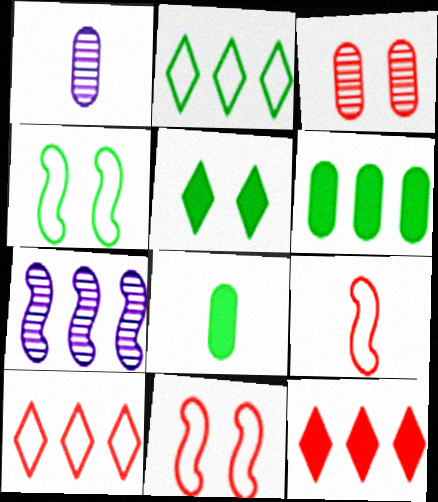[[1, 4, 12], 
[3, 9, 12], 
[6, 7, 10]]